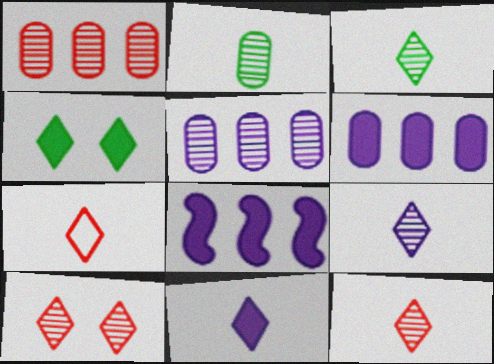[[3, 7, 11], 
[3, 9, 12]]